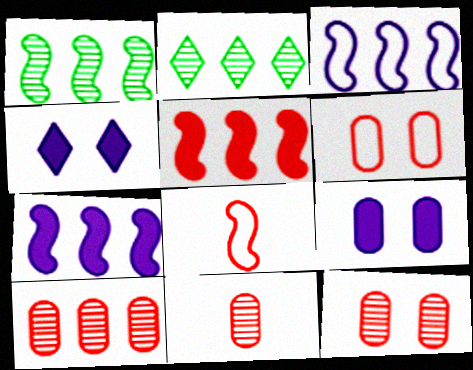[[1, 3, 5], 
[2, 8, 9], 
[10, 11, 12]]